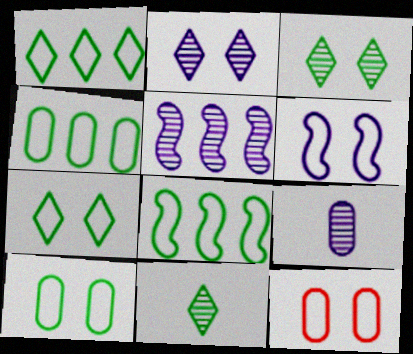[[1, 4, 8], 
[2, 5, 9], 
[6, 7, 12]]